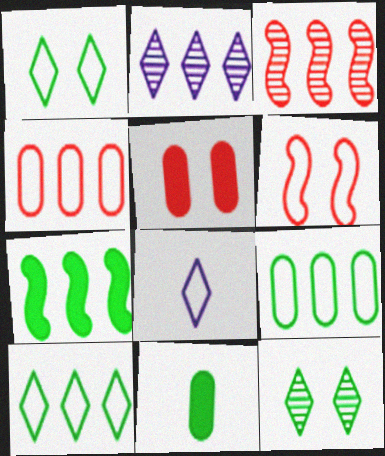[[2, 4, 7], 
[2, 6, 11], 
[6, 8, 9]]